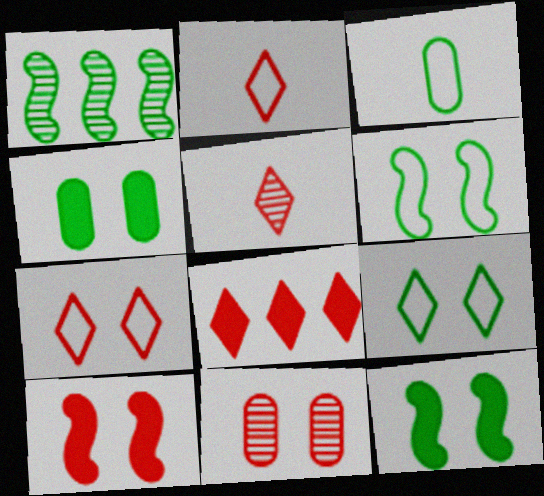[[5, 7, 8], 
[7, 10, 11]]